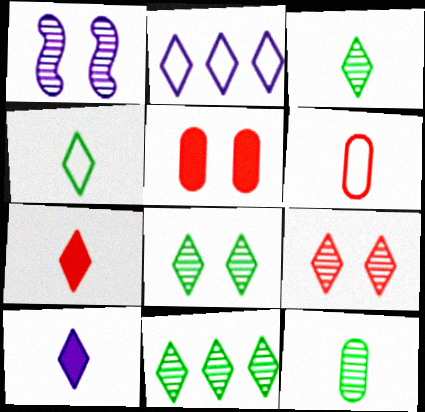[[2, 7, 8], 
[3, 8, 11]]